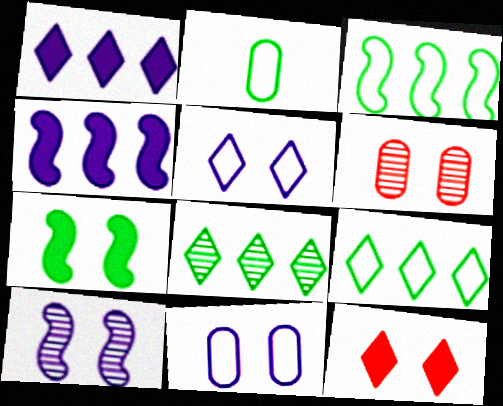[[2, 7, 8], 
[5, 6, 7]]